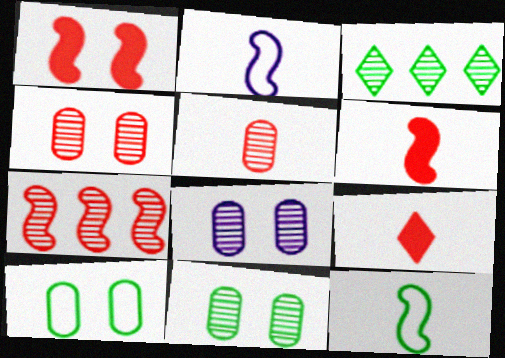[[4, 8, 11]]